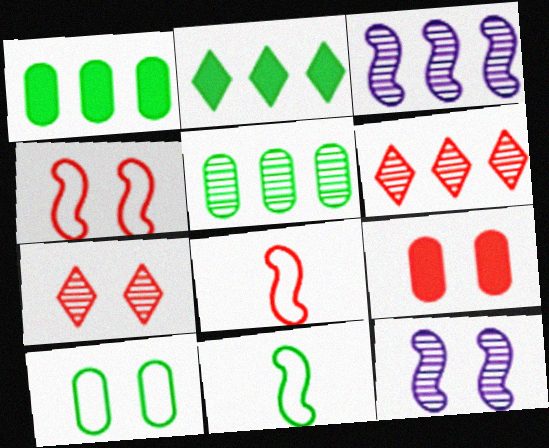[[3, 5, 6], 
[4, 7, 9], 
[6, 8, 9]]